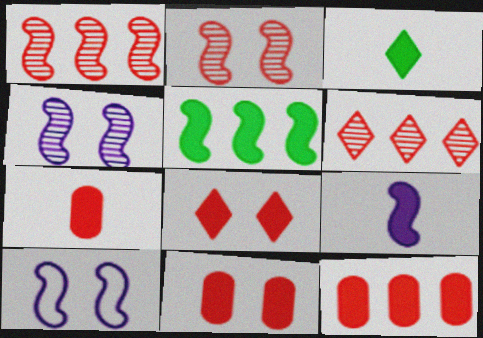[[3, 7, 9], 
[7, 11, 12]]